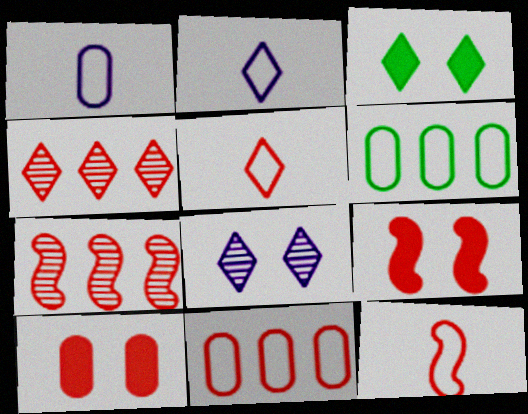[[1, 3, 7], 
[2, 3, 4], 
[4, 10, 12], 
[5, 7, 10], 
[7, 9, 12]]